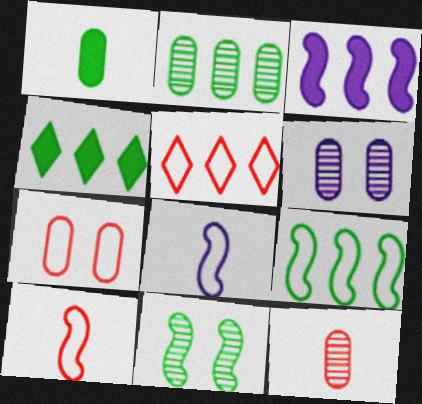[[2, 3, 5], 
[2, 4, 9], 
[2, 6, 12], 
[3, 10, 11], 
[4, 6, 10], 
[5, 7, 10]]